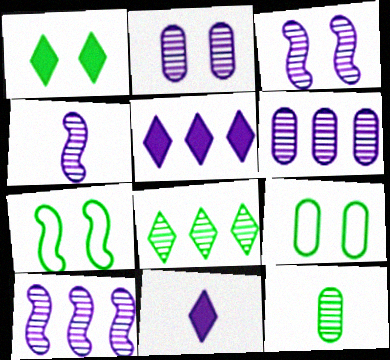[[3, 4, 10]]